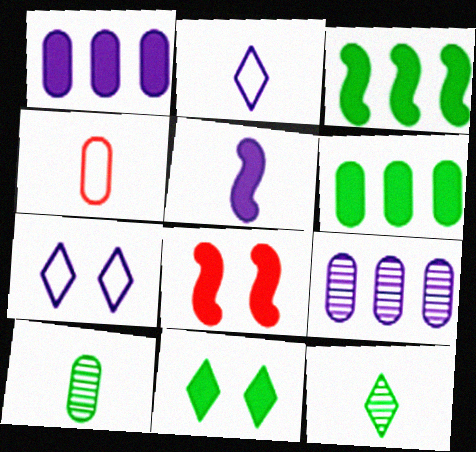[[3, 5, 8], 
[4, 5, 12], 
[5, 7, 9]]